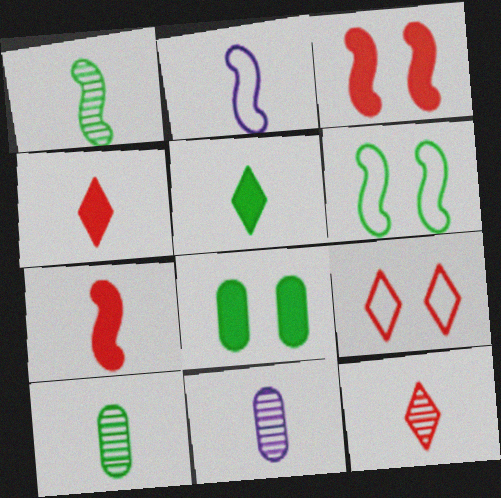[[1, 2, 7], 
[1, 11, 12], 
[2, 4, 10]]